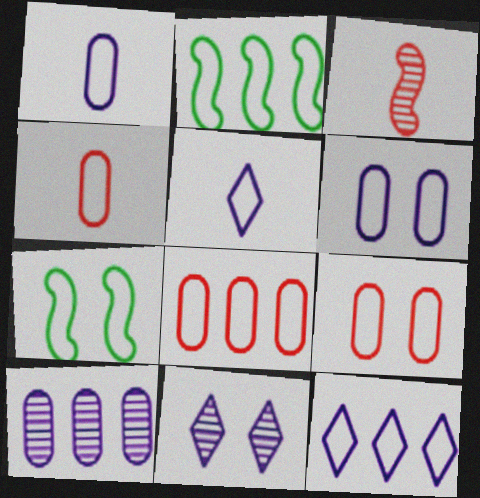[[2, 5, 9], 
[2, 8, 12], 
[4, 7, 12], 
[4, 8, 9], 
[5, 7, 8]]